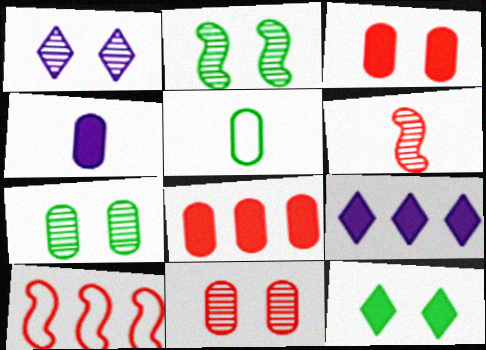[[1, 2, 11]]